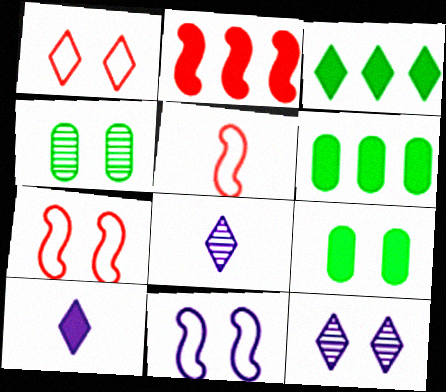[[1, 3, 8], 
[2, 9, 10], 
[5, 6, 12], 
[6, 7, 8], 
[7, 9, 12]]